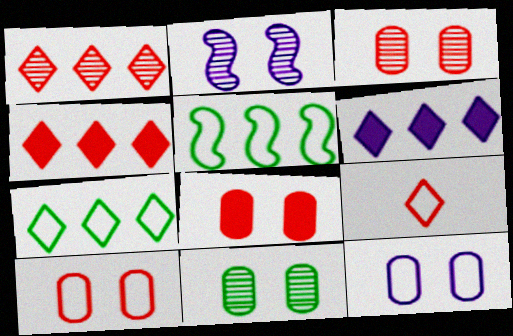[[1, 6, 7], 
[3, 8, 10], 
[5, 9, 12], 
[8, 11, 12]]